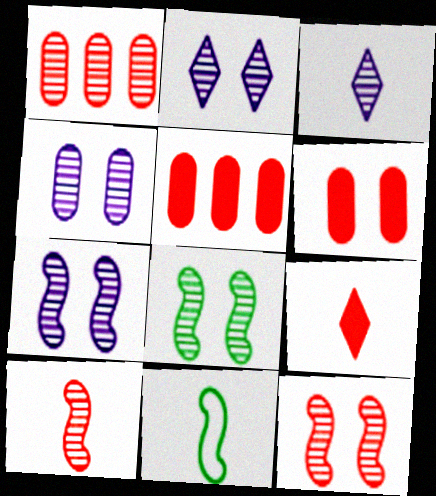[[1, 3, 8], 
[2, 4, 7], 
[2, 5, 11], 
[7, 8, 12]]